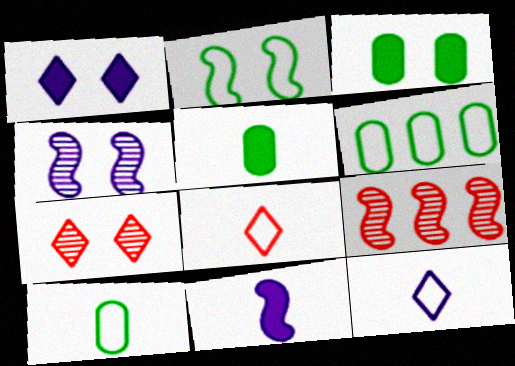[[1, 9, 10], 
[2, 9, 11], 
[3, 9, 12], 
[6, 7, 11]]